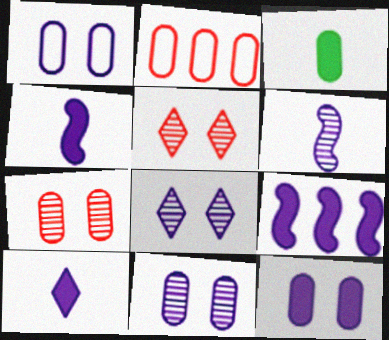[[1, 11, 12], 
[2, 3, 11], 
[9, 10, 12]]